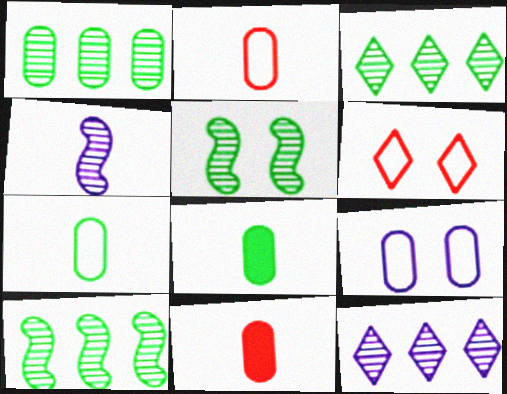[[1, 3, 10], 
[1, 9, 11]]